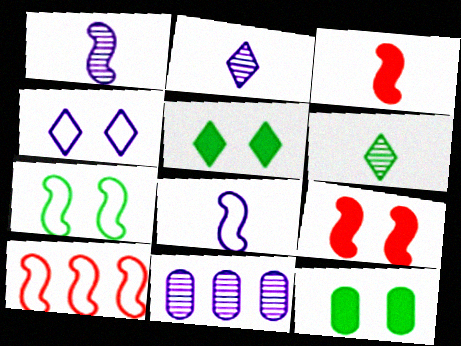[[2, 10, 12], 
[7, 8, 10]]